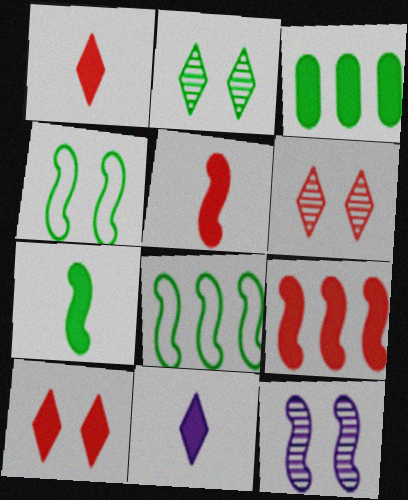[[5, 8, 12]]